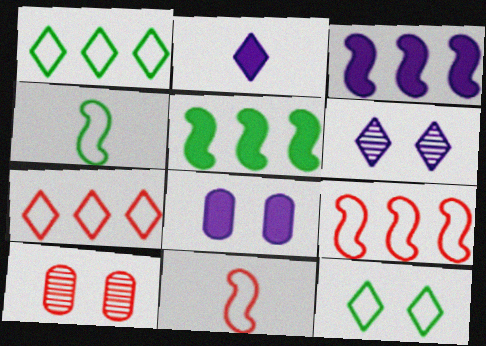[[2, 3, 8]]